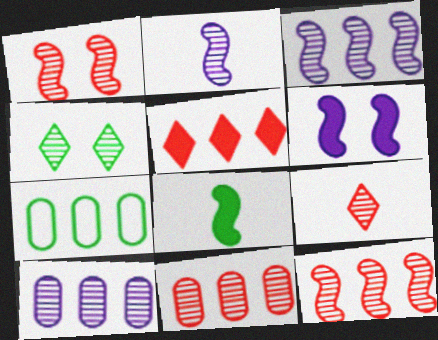[[1, 9, 11], 
[2, 4, 11], 
[3, 5, 7], 
[4, 7, 8], 
[6, 7, 9]]